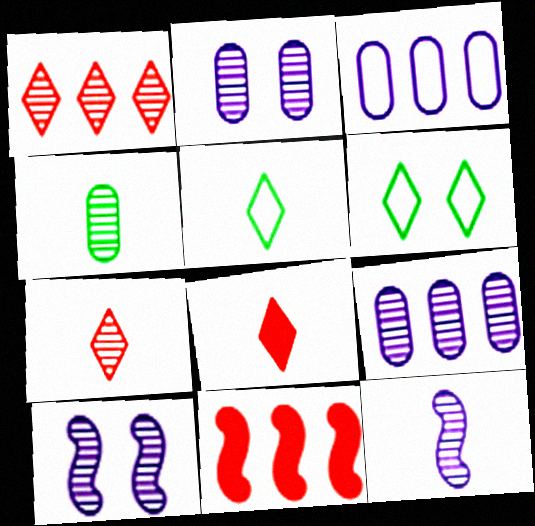[[1, 4, 10], 
[2, 5, 11], 
[4, 7, 12]]